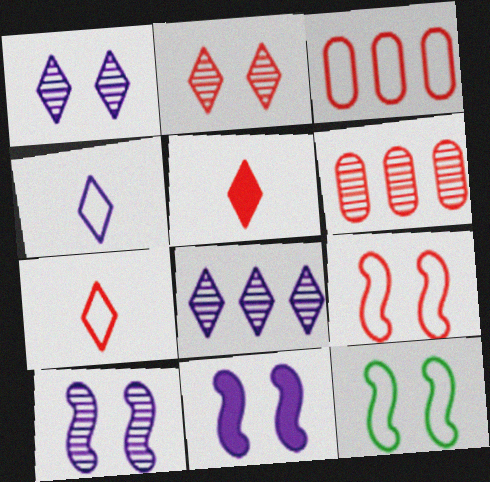[[3, 4, 12], 
[3, 7, 9], 
[5, 6, 9]]